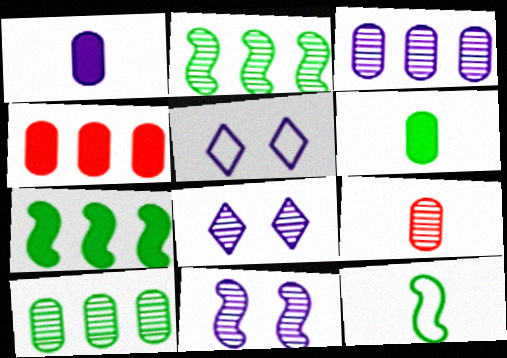[[2, 8, 9], 
[4, 8, 12], 
[5, 7, 9]]